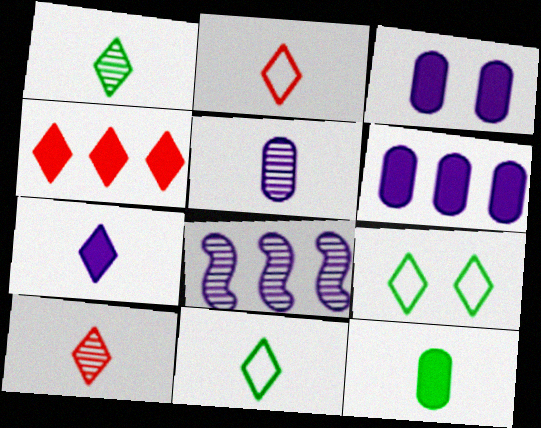[[1, 2, 7], 
[7, 10, 11]]